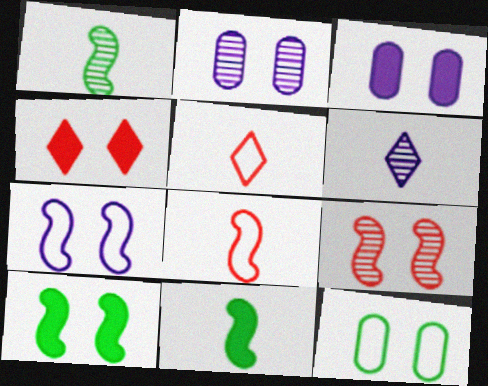[[3, 4, 10], 
[7, 9, 10]]